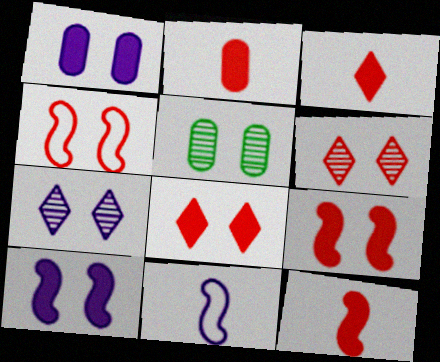[[2, 3, 12]]